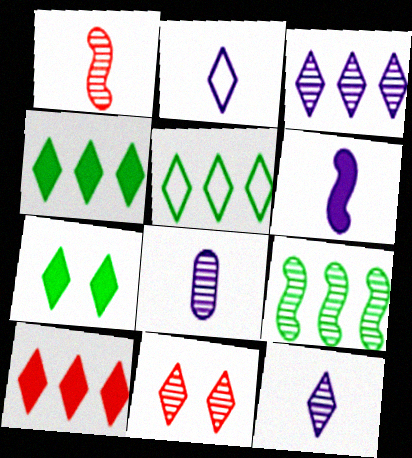[[2, 4, 11], 
[2, 6, 8], 
[3, 5, 10], 
[8, 9, 11]]